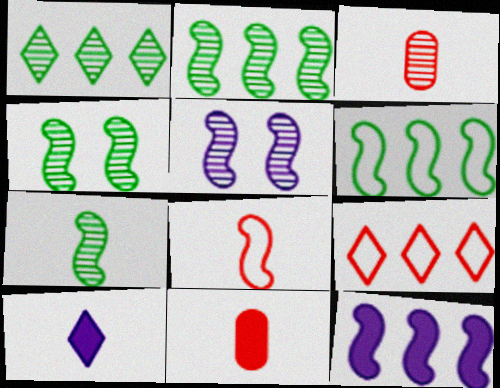[[1, 3, 5], 
[2, 4, 7], 
[4, 8, 12]]